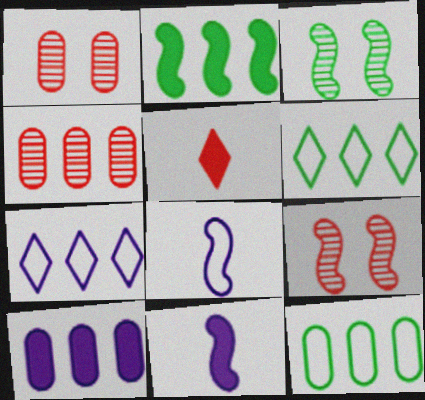[[1, 6, 11], 
[2, 4, 7], 
[2, 8, 9], 
[4, 10, 12]]